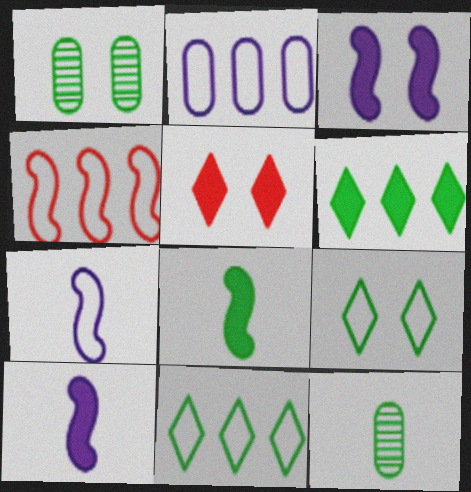[[1, 8, 11], 
[2, 4, 11]]